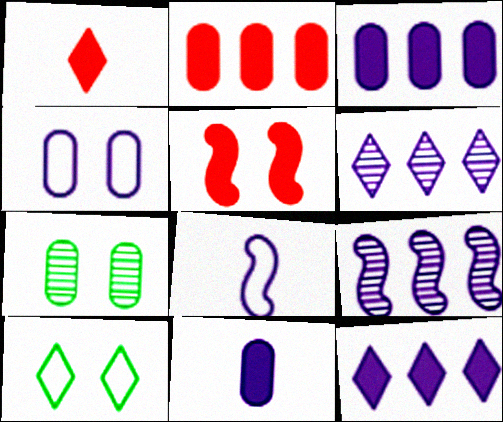[[1, 2, 5], 
[1, 6, 10]]